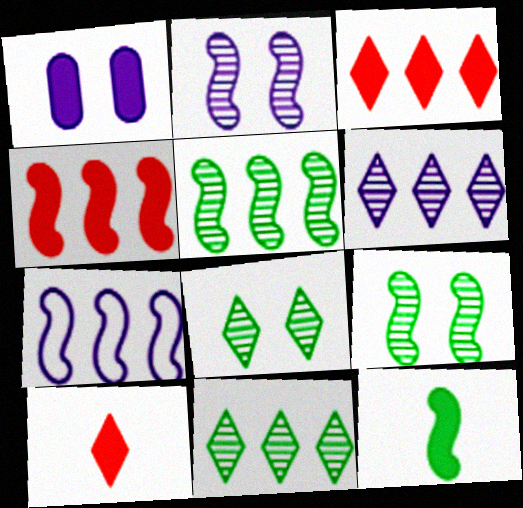[[1, 3, 12], 
[4, 5, 7]]